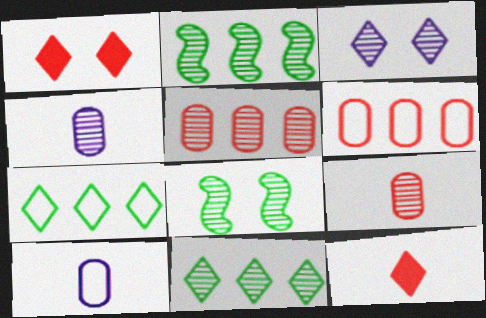[[1, 2, 10], 
[2, 3, 9], 
[3, 7, 12]]